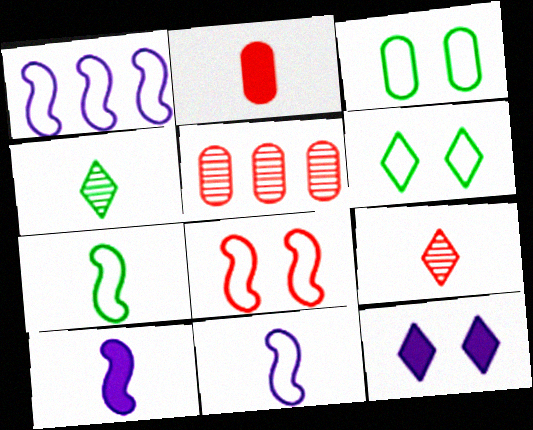[[1, 7, 8], 
[2, 4, 11], 
[5, 6, 10], 
[5, 7, 12]]